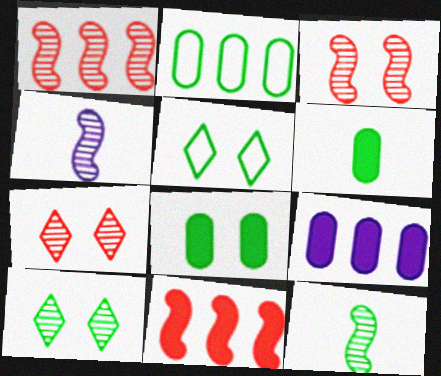[]